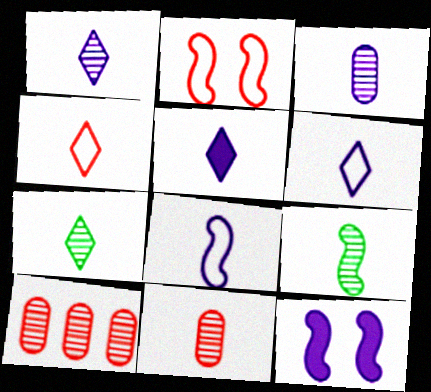[[1, 5, 6], 
[1, 9, 11], 
[3, 5, 8], 
[4, 5, 7]]